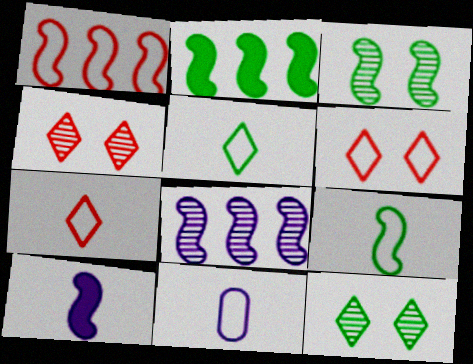[[1, 2, 8], 
[1, 3, 10], 
[2, 3, 9], 
[2, 4, 11], 
[7, 9, 11]]